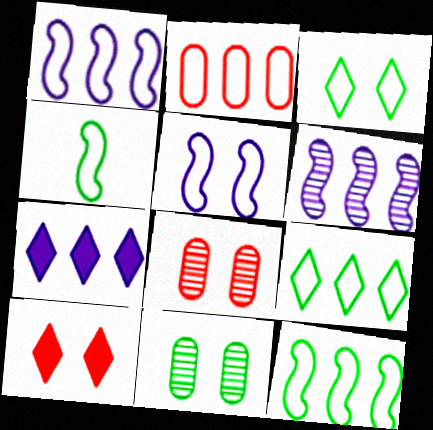[[1, 2, 9], 
[4, 7, 8], 
[5, 10, 11]]